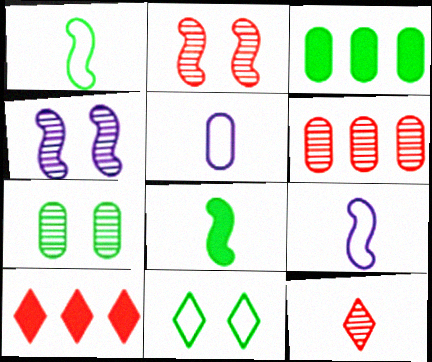[[2, 6, 12], 
[5, 8, 12], 
[7, 9, 10]]